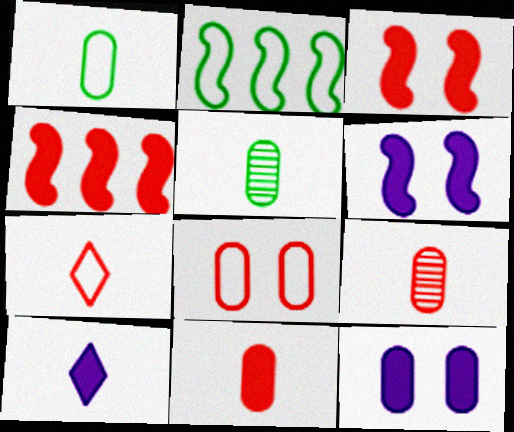[]